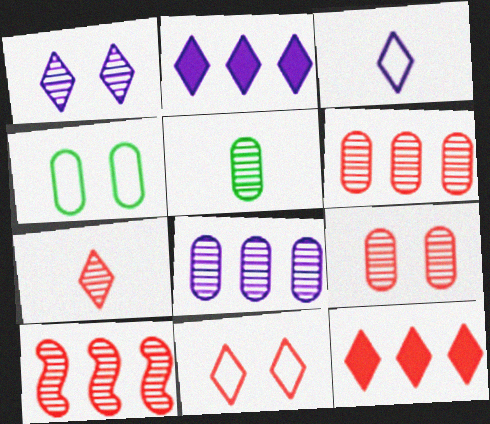[[1, 2, 3], 
[1, 5, 10], 
[5, 8, 9], 
[7, 9, 10], 
[7, 11, 12]]